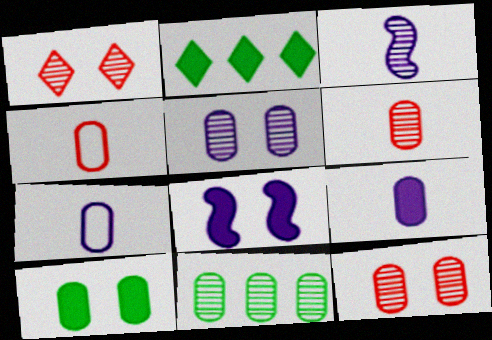[[1, 3, 11], 
[5, 6, 11]]